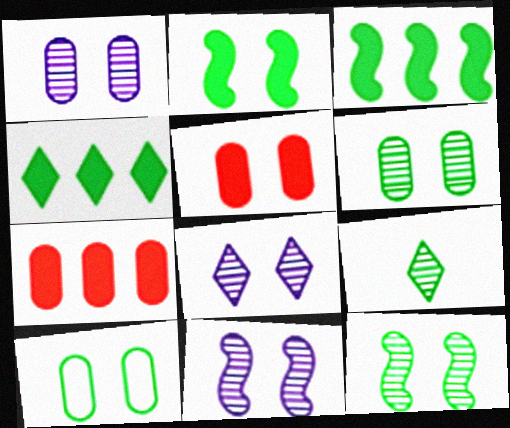[[1, 5, 10], 
[1, 8, 11], 
[3, 9, 10]]